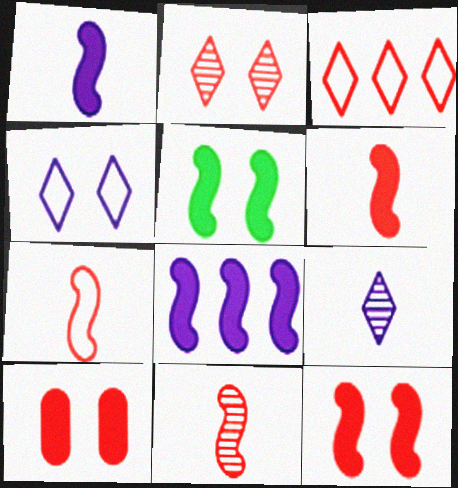[[3, 10, 11], 
[5, 6, 8], 
[6, 7, 11]]